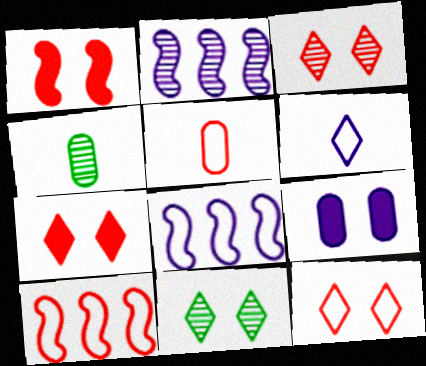[[2, 3, 4], 
[2, 6, 9], 
[3, 7, 12], 
[4, 7, 8], 
[5, 10, 12]]